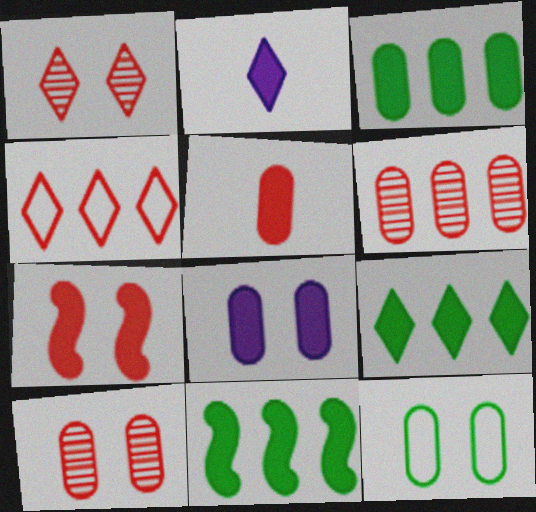[[2, 3, 7], 
[3, 5, 8], 
[3, 9, 11], 
[8, 10, 12]]